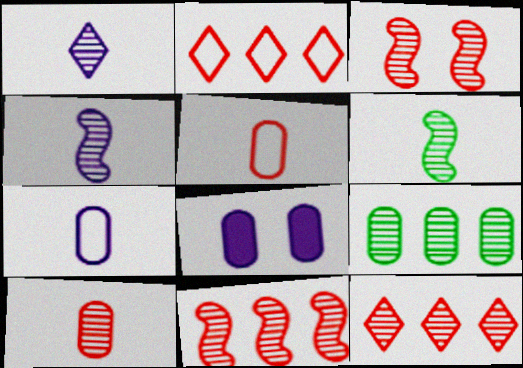[[1, 3, 9], 
[1, 6, 10], 
[2, 6, 8], 
[3, 10, 12], 
[5, 8, 9]]